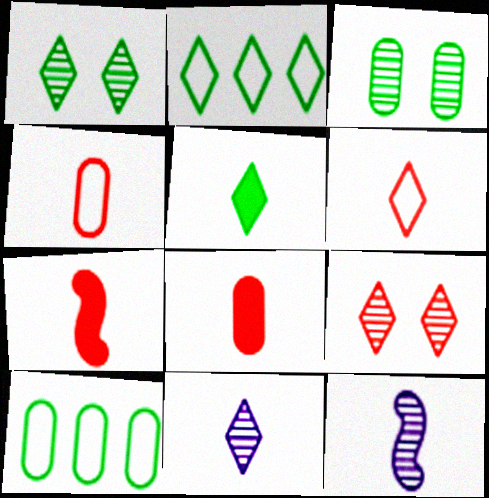[[1, 2, 5], 
[4, 5, 12], 
[5, 6, 11]]